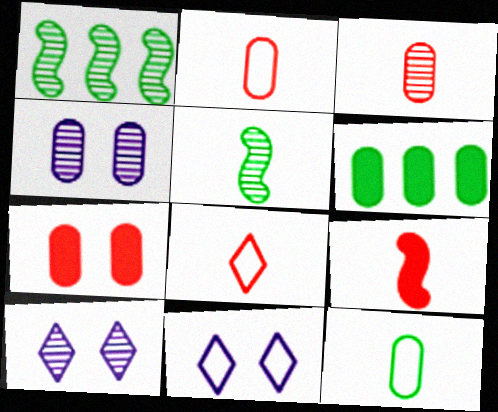[[1, 3, 10], 
[2, 4, 6], 
[3, 8, 9]]